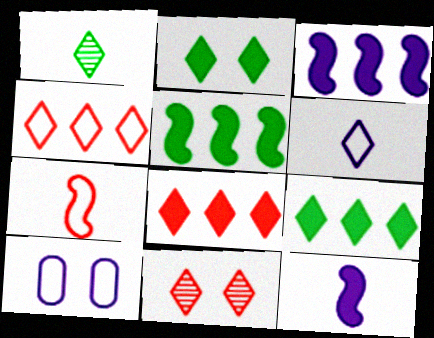[[6, 9, 11]]